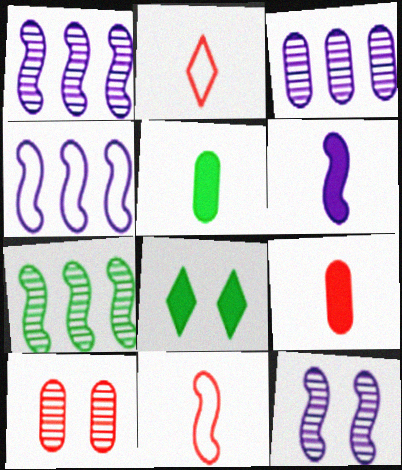[[3, 8, 11], 
[4, 6, 12]]